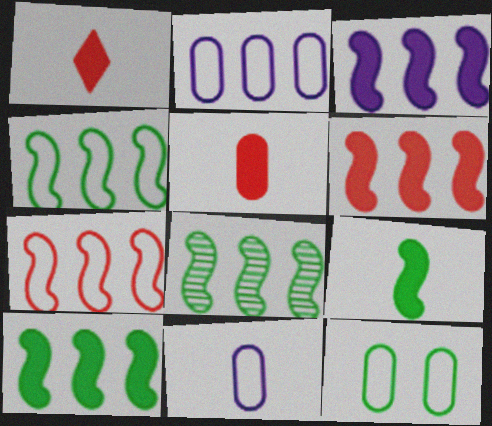[[3, 6, 10], 
[3, 7, 8], 
[4, 8, 10]]